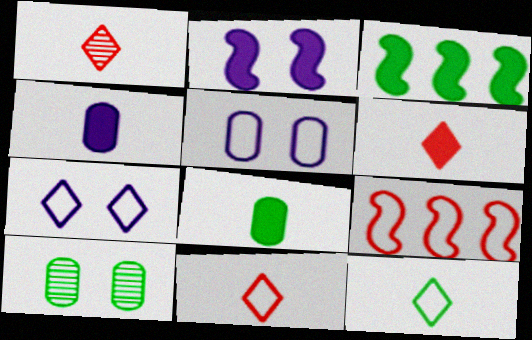[[1, 3, 5], 
[1, 6, 11], 
[3, 10, 12], 
[5, 9, 12]]